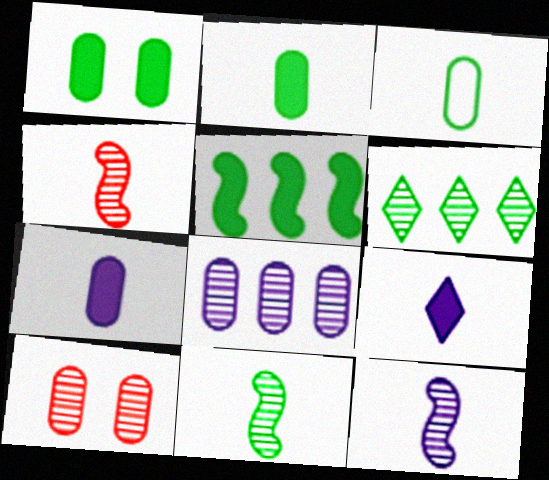[[3, 4, 9], 
[4, 11, 12], 
[6, 10, 12]]